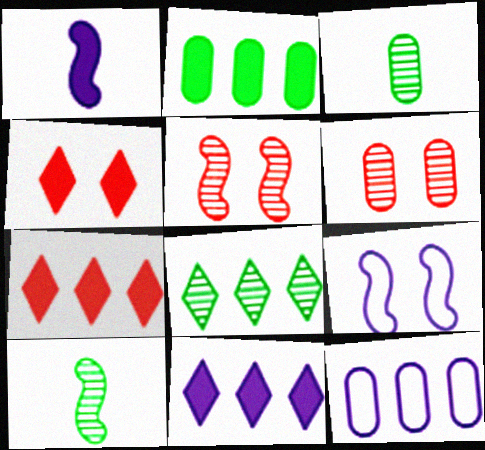[[1, 2, 4], 
[3, 7, 9], 
[4, 10, 12]]